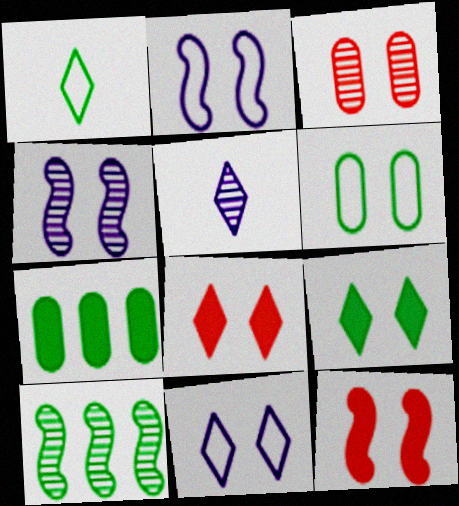[[2, 3, 9], 
[3, 5, 10], 
[4, 6, 8]]